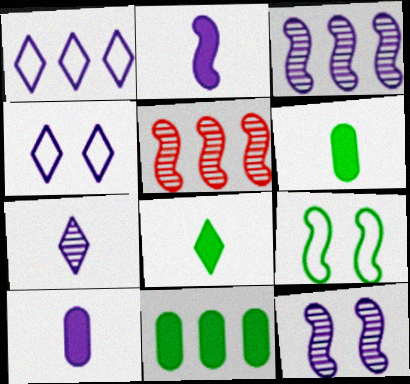[[1, 5, 11], 
[1, 10, 12], 
[2, 5, 9], 
[3, 4, 10], 
[4, 5, 6]]